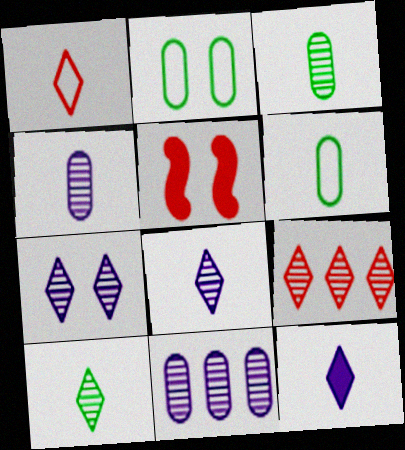[[1, 10, 12], 
[2, 5, 7], 
[7, 9, 10]]